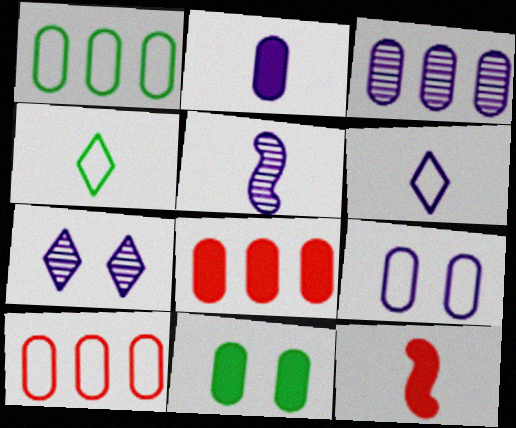[[1, 3, 8], 
[1, 7, 12], 
[2, 3, 9], 
[2, 5, 6], 
[2, 8, 11], 
[3, 5, 7]]